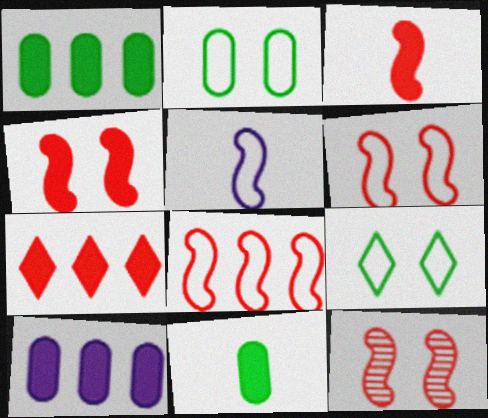[[3, 8, 12], 
[4, 6, 12]]